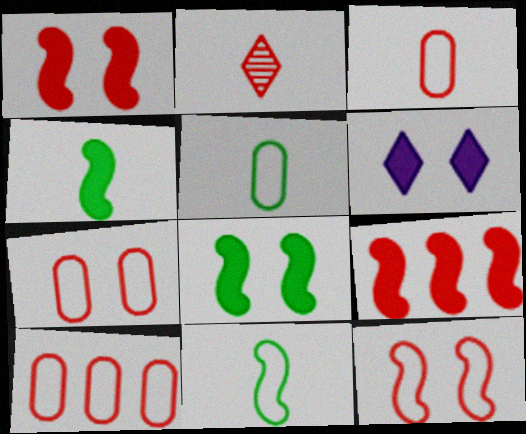[[1, 2, 10], 
[2, 7, 9], 
[3, 7, 10]]